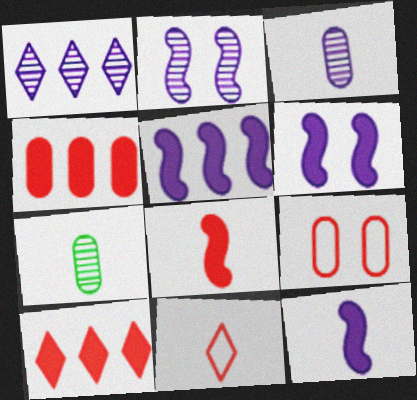[[1, 2, 3], 
[5, 6, 12], 
[7, 11, 12]]